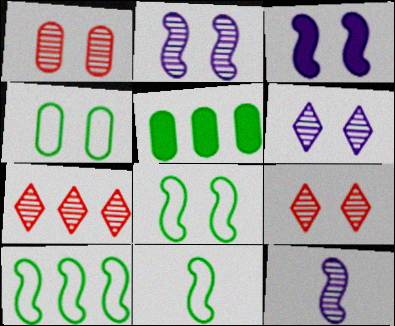[[3, 4, 9], 
[8, 10, 11]]